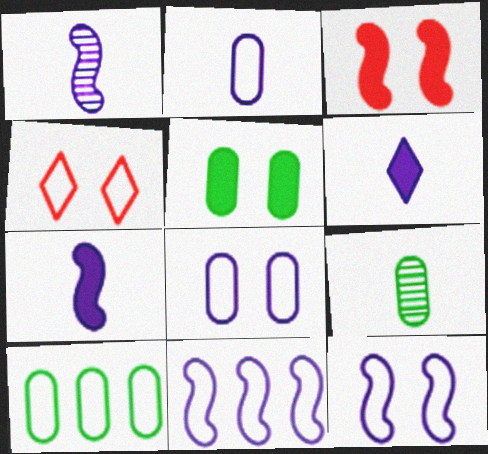[[1, 2, 6], 
[5, 9, 10]]